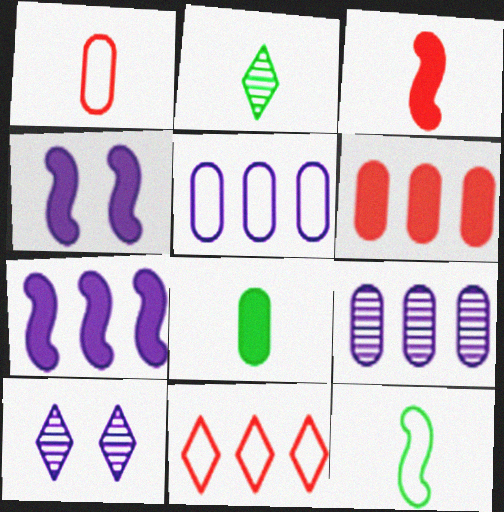[[2, 8, 12], 
[6, 10, 12]]